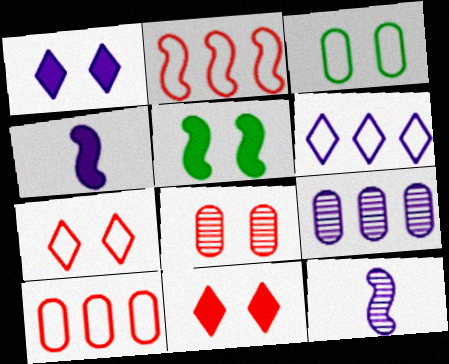[[2, 5, 12]]